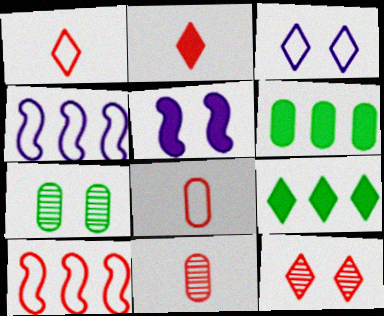[[2, 4, 7], 
[2, 5, 6]]